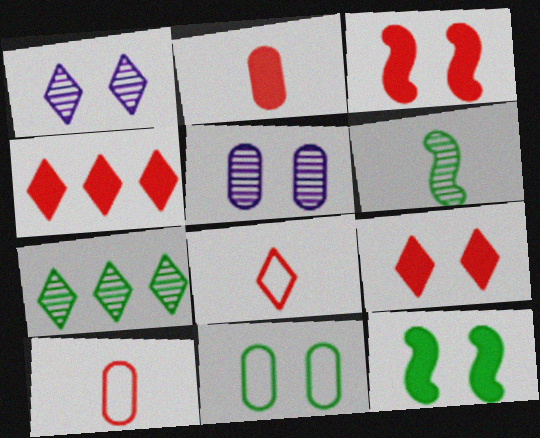[[1, 3, 11], 
[2, 3, 4]]